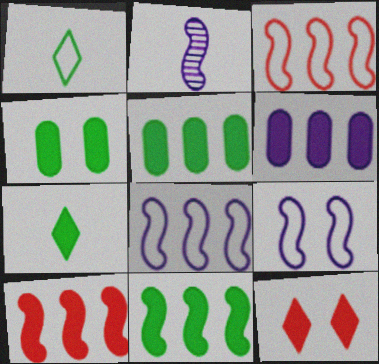[[4, 7, 11]]